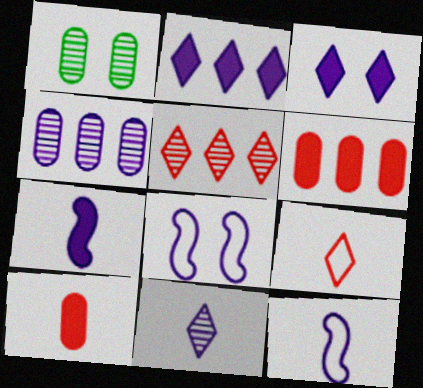[[3, 4, 12]]